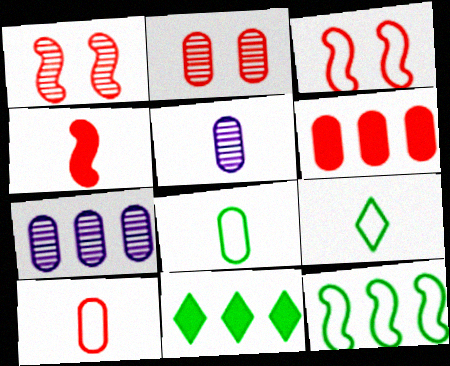[[2, 6, 10], 
[3, 5, 11], 
[4, 5, 9]]